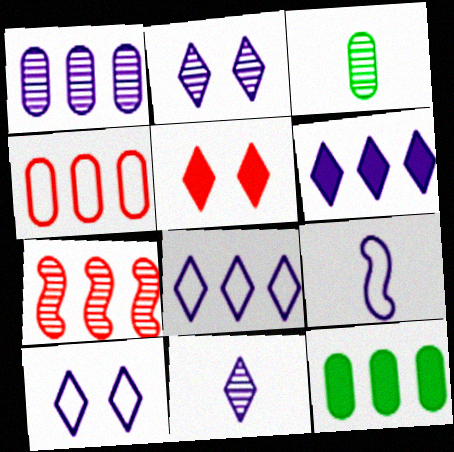[[1, 4, 12], 
[2, 3, 7], 
[6, 10, 11], 
[7, 8, 12]]